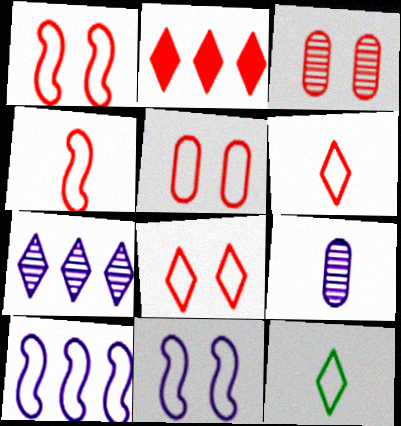[[1, 5, 8], 
[2, 3, 4], 
[5, 10, 12]]